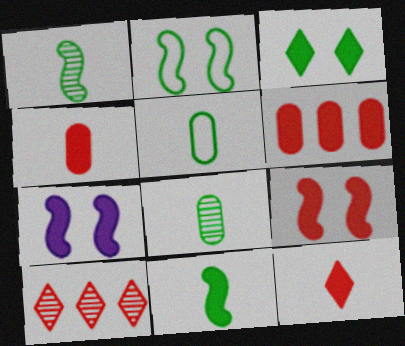[[5, 7, 10], 
[6, 9, 12]]